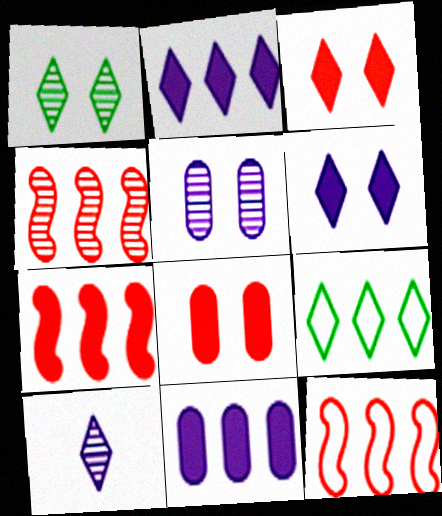[[3, 9, 10], 
[4, 7, 12], 
[4, 9, 11]]